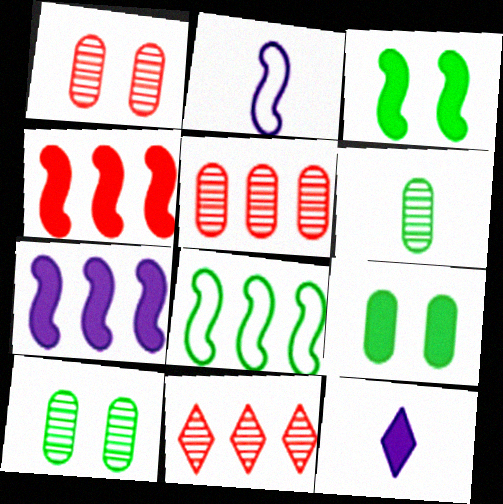[[1, 8, 12], 
[2, 9, 11], 
[4, 9, 12]]